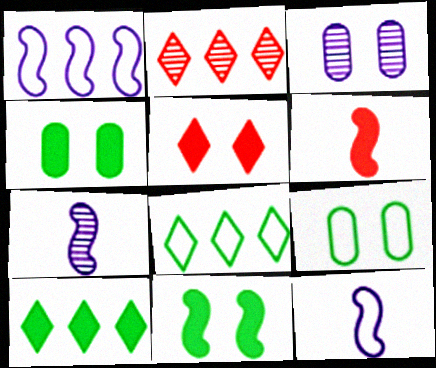[[2, 4, 12], 
[3, 6, 8]]